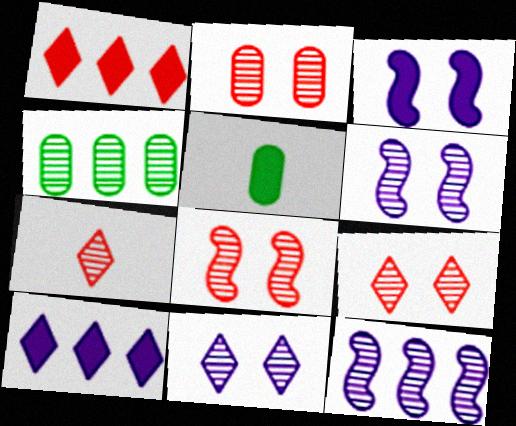[[1, 3, 5], 
[2, 8, 9], 
[4, 6, 7]]